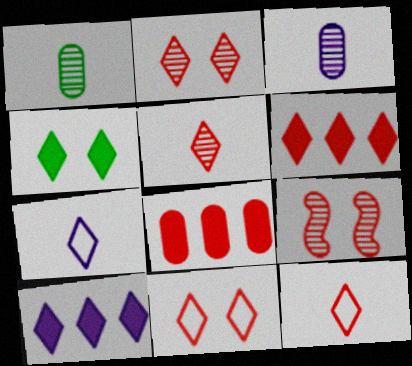[[2, 6, 12], 
[5, 6, 11], 
[8, 9, 12]]